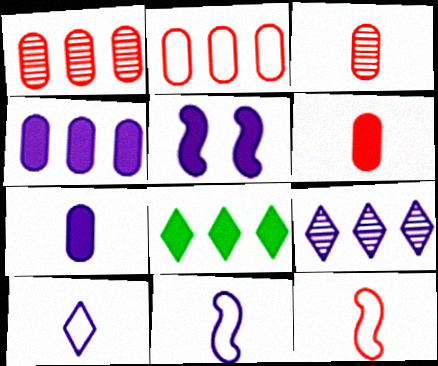[[5, 6, 8]]